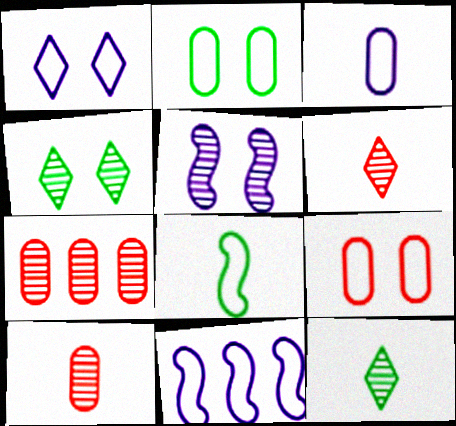[[1, 3, 11], 
[5, 7, 12]]